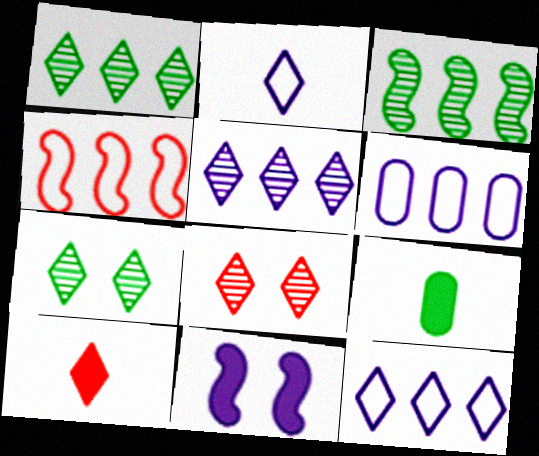[[7, 10, 12]]